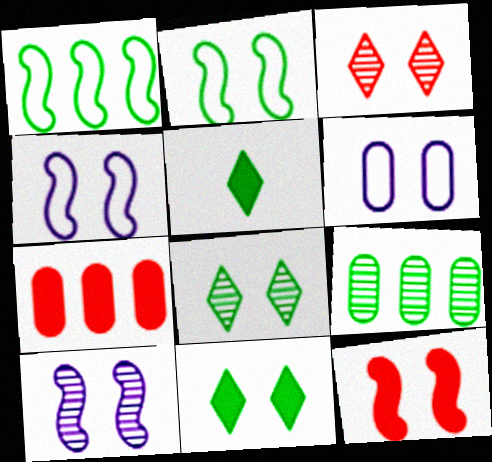[[2, 5, 9], 
[2, 10, 12], 
[6, 8, 12]]